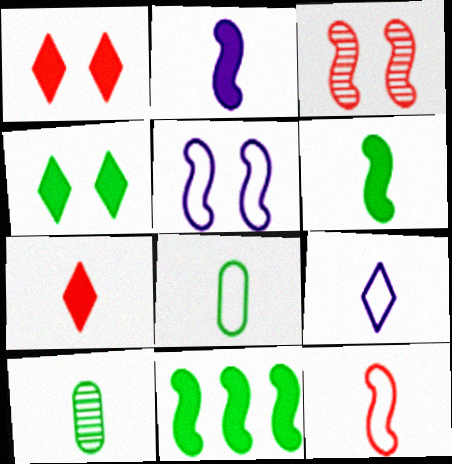[[8, 9, 12]]